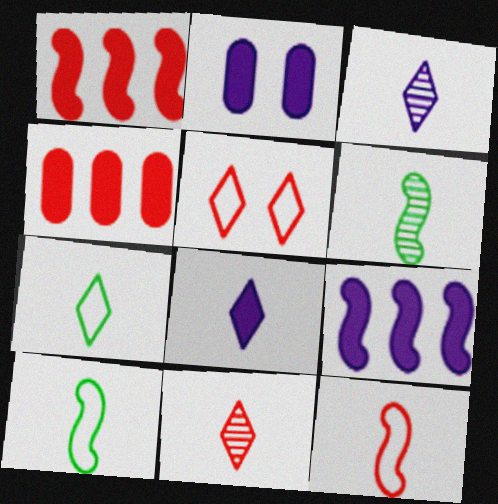[[2, 8, 9], 
[7, 8, 11]]